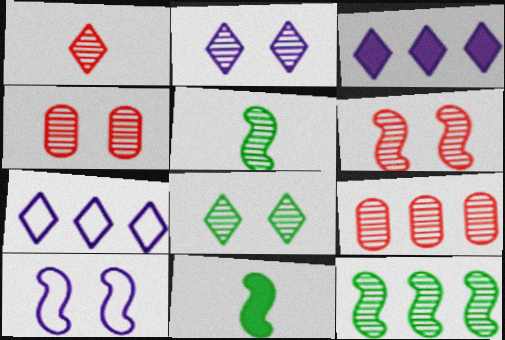[[1, 6, 9], 
[2, 5, 9], 
[4, 7, 11]]